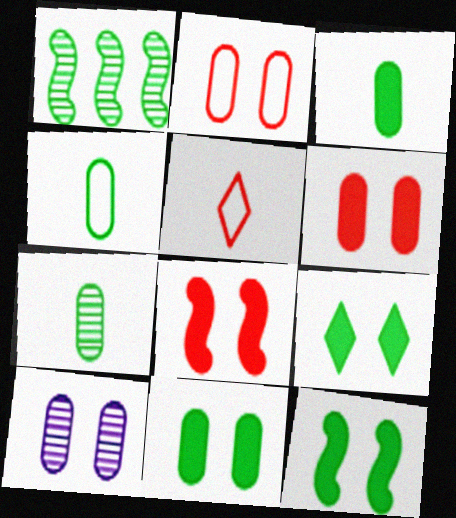[[1, 4, 9], 
[2, 10, 11], 
[3, 4, 7], 
[9, 11, 12]]